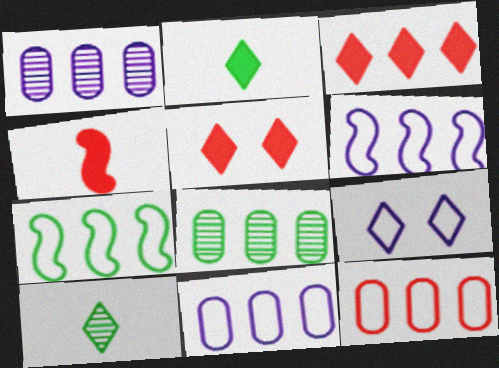[[1, 3, 7], 
[3, 6, 8], 
[3, 9, 10], 
[4, 8, 9]]